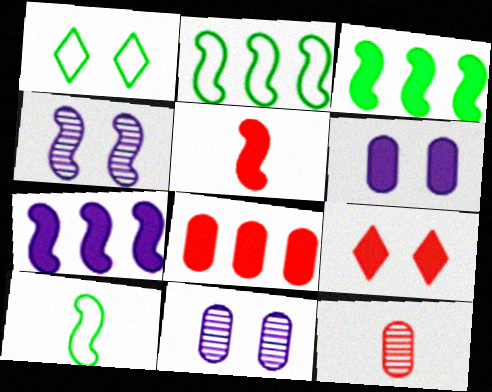[[1, 7, 12], 
[2, 4, 5], 
[5, 8, 9]]